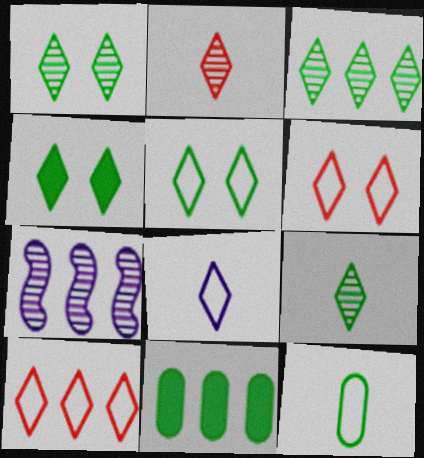[[1, 3, 9], 
[1, 4, 5], 
[5, 8, 10], 
[7, 10, 11]]